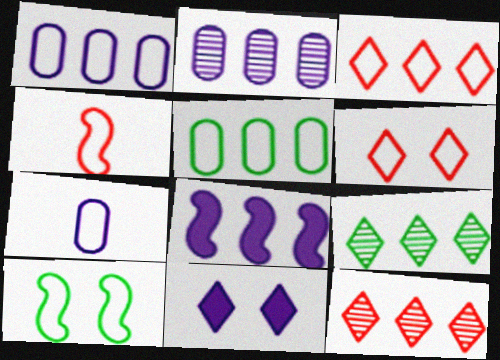[[3, 7, 10], 
[5, 8, 12]]